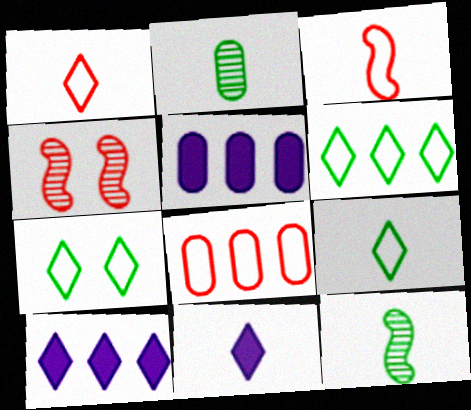[[2, 3, 11], 
[4, 5, 9], 
[6, 7, 9]]